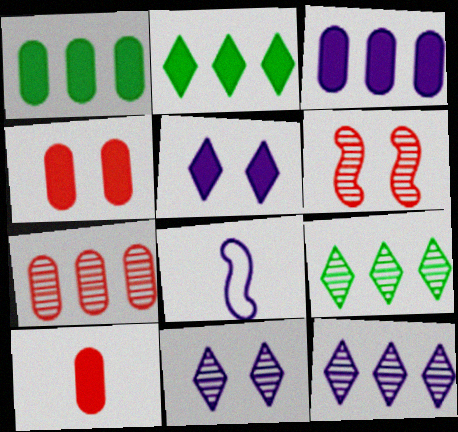[[3, 8, 11], 
[4, 8, 9]]